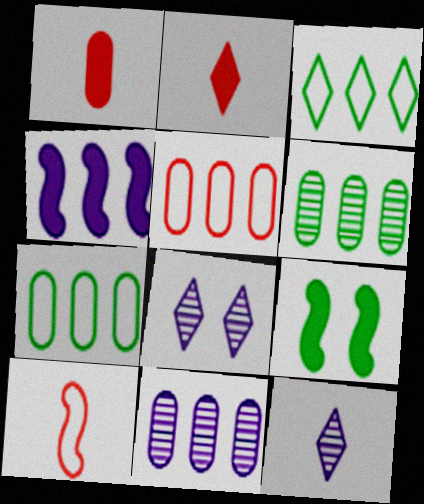[[2, 3, 8], 
[5, 9, 12]]